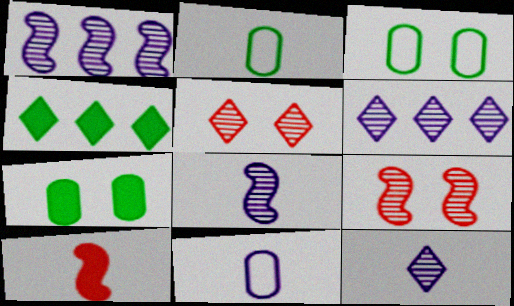[[2, 10, 12], 
[3, 6, 10], 
[4, 9, 11]]